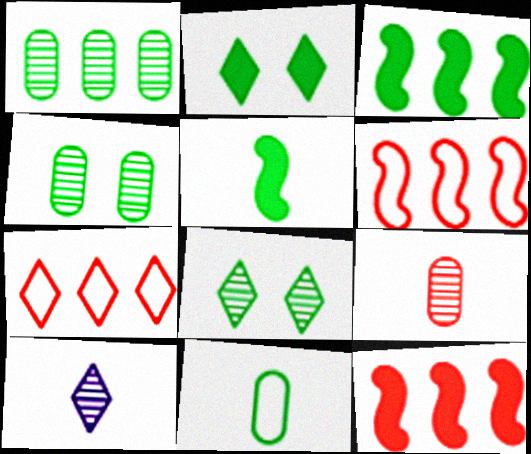[[2, 7, 10], 
[3, 8, 11]]